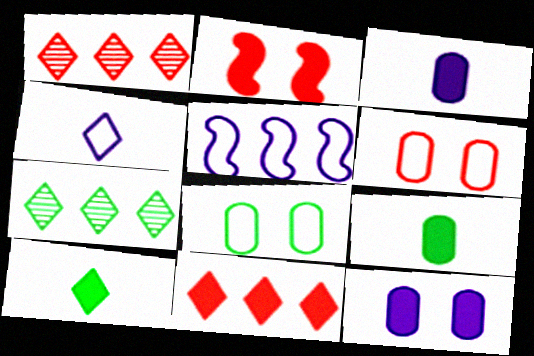[]